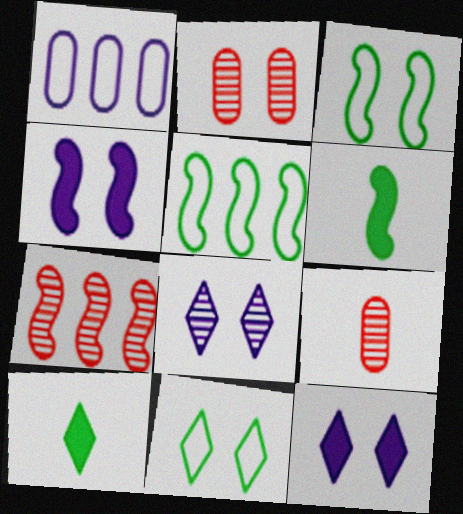[[2, 3, 12], 
[2, 4, 11], 
[5, 9, 12]]